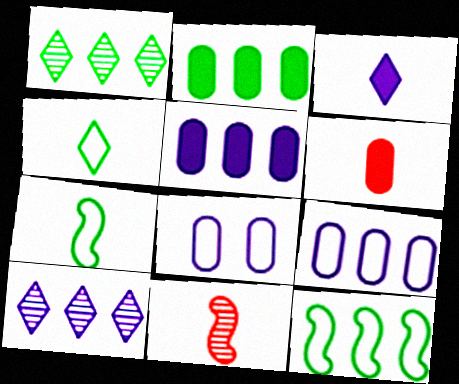[[1, 2, 12]]